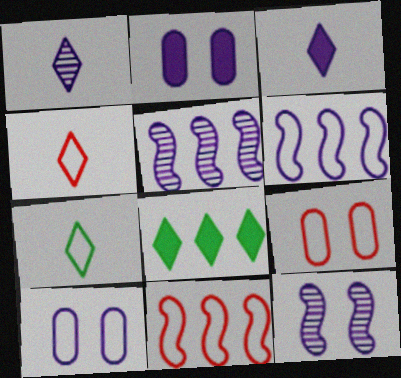[[1, 2, 6], 
[3, 5, 10], 
[4, 9, 11], 
[6, 7, 9], 
[7, 10, 11]]